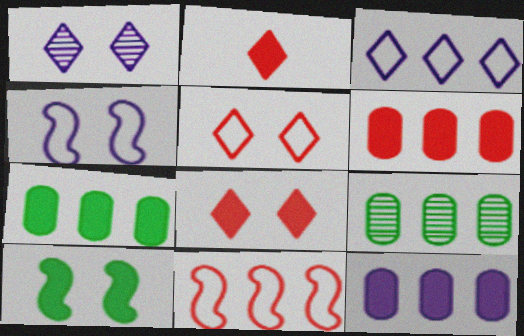[[2, 4, 9], 
[2, 10, 12], 
[6, 7, 12]]